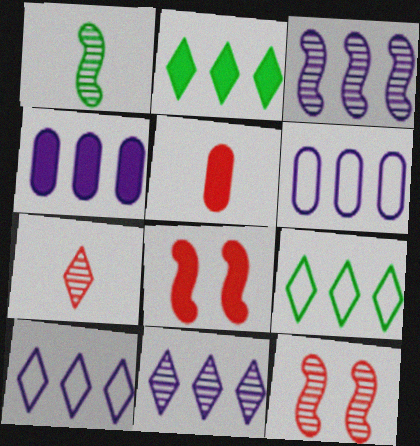[[1, 3, 12], 
[3, 4, 10]]